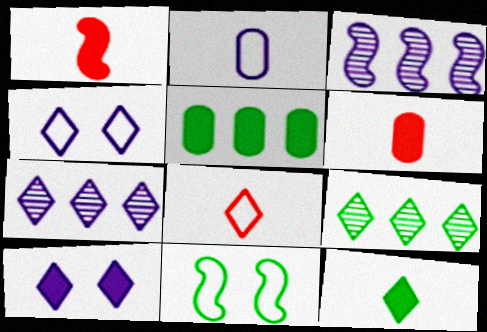[[1, 3, 11], 
[1, 5, 10], 
[2, 3, 10], 
[6, 7, 11], 
[8, 9, 10]]